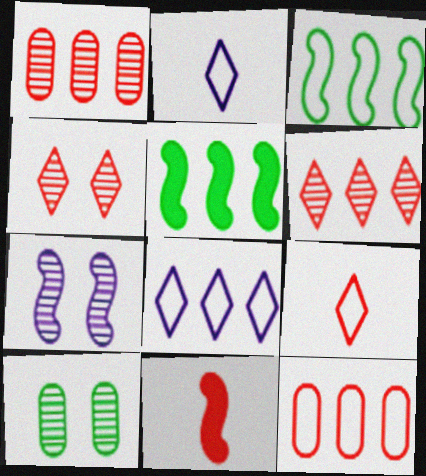[[1, 5, 8], 
[3, 7, 11], 
[3, 8, 12], 
[4, 7, 10], 
[4, 11, 12], 
[8, 10, 11]]